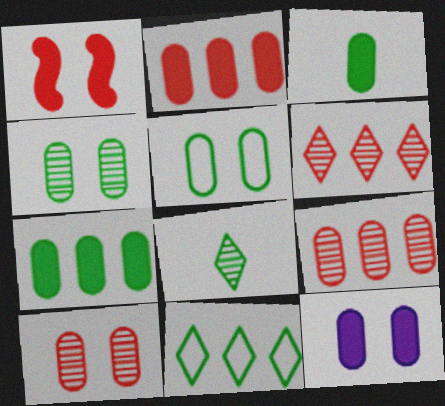[[2, 3, 12], 
[5, 10, 12]]